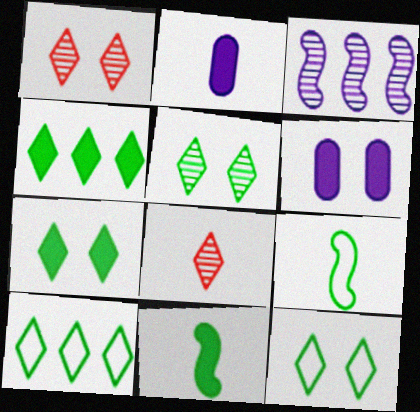[[2, 8, 9], 
[5, 7, 12]]